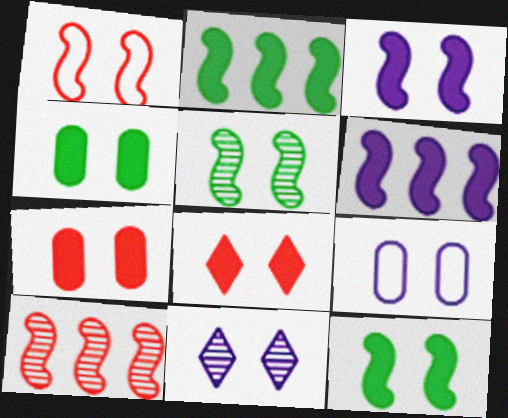[[1, 3, 5], 
[1, 4, 11], 
[3, 4, 8], 
[3, 9, 11], 
[5, 8, 9]]